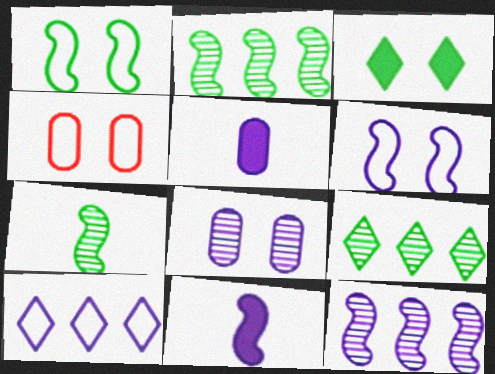[[4, 9, 11], 
[6, 11, 12], 
[8, 10, 11]]